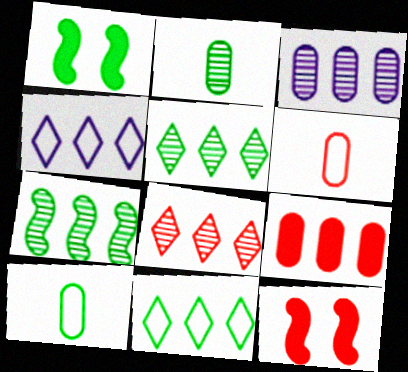[[1, 2, 11], 
[1, 5, 10], 
[2, 4, 12], 
[3, 7, 8], 
[4, 7, 9], 
[6, 8, 12]]